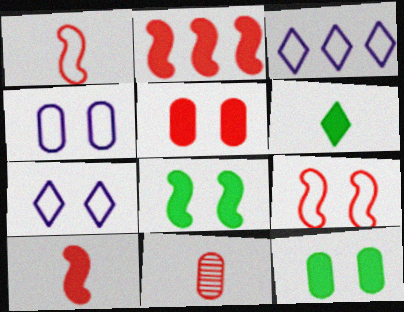[[3, 8, 11]]